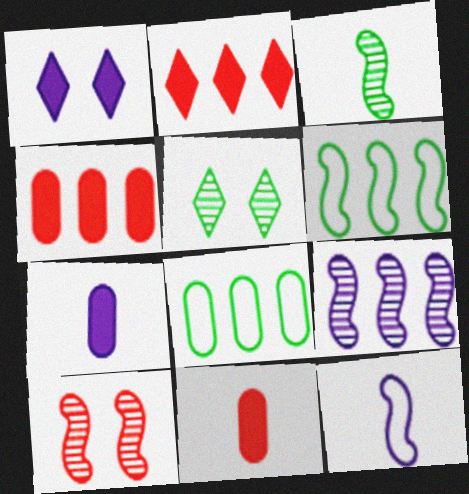[[2, 8, 9], 
[3, 9, 10], 
[4, 5, 12]]